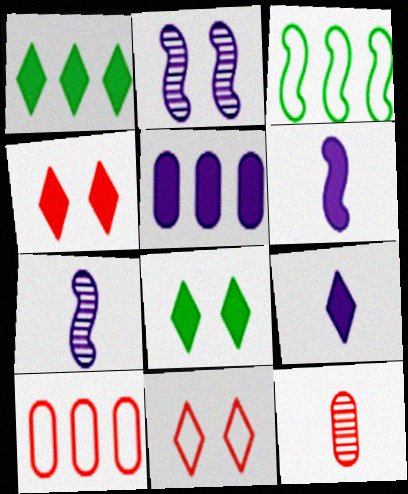[[1, 4, 9], 
[7, 8, 10]]